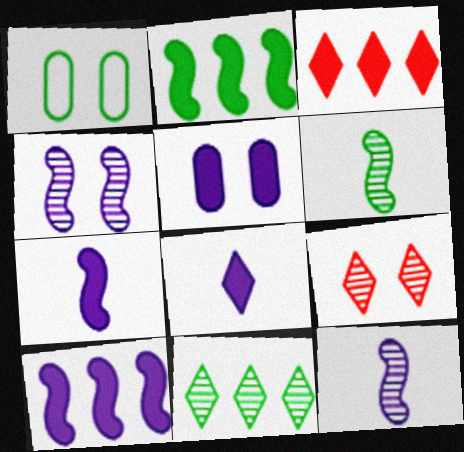[[1, 3, 12], 
[5, 8, 10]]